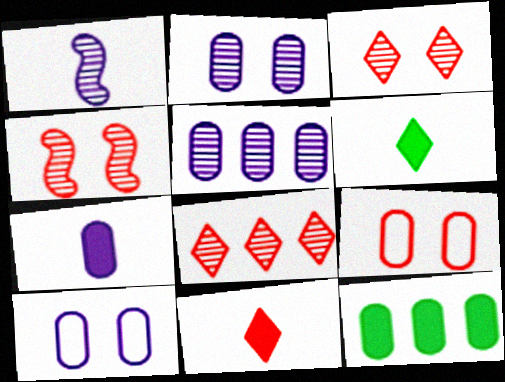[[5, 7, 10]]